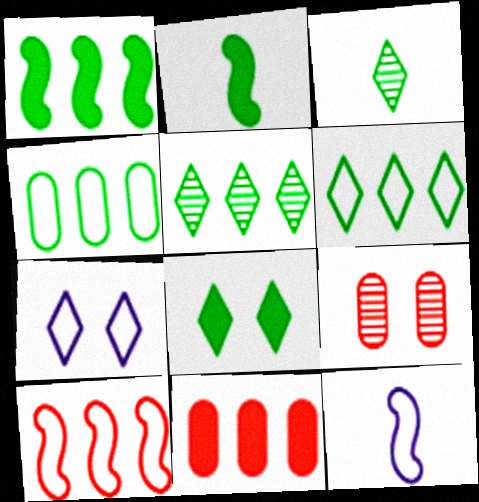[[1, 4, 5], 
[3, 6, 8]]